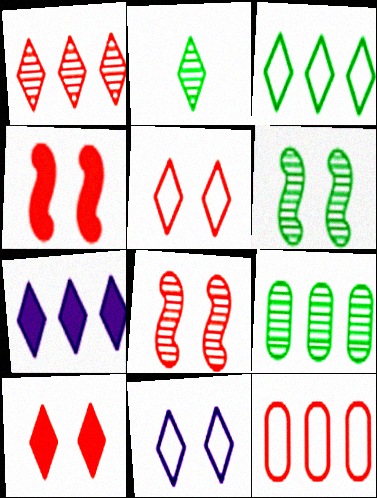[[1, 3, 7], 
[2, 5, 7], 
[2, 6, 9]]